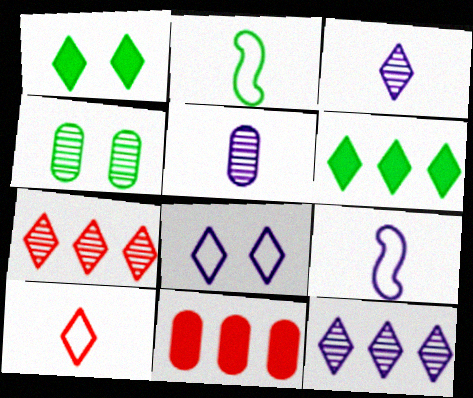[[1, 10, 12], 
[2, 4, 6]]